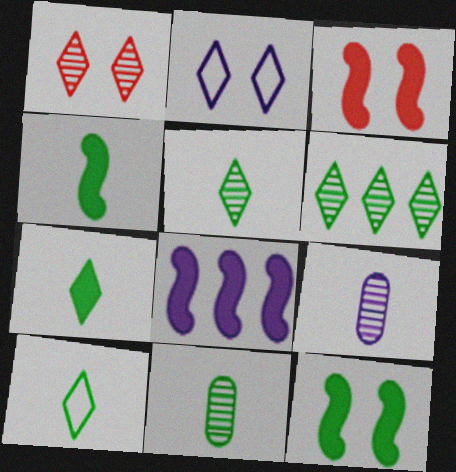[[2, 8, 9], 
[3, 4, 8], 
[4, 10, 11], 
[5, 7, 10]]